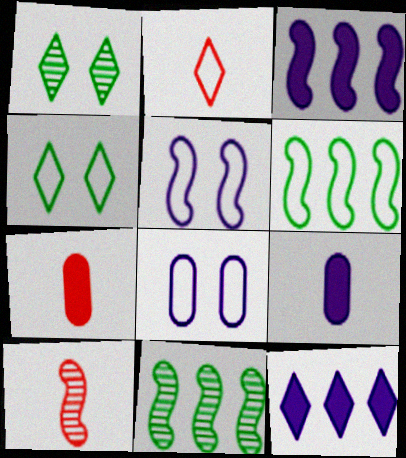[[1, 2, 12], 
[2, 6, 8], 
[2, 7, 10]]